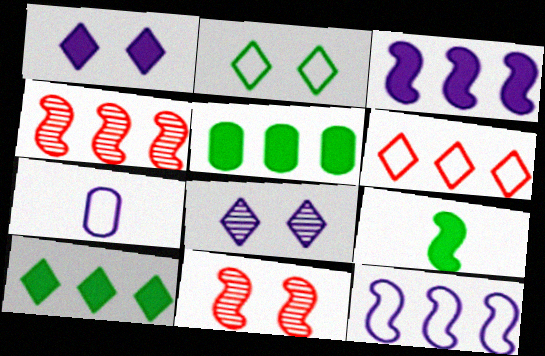[[3, 7, 8], 
[7, 10, 11], 
[9, 11, 12]]